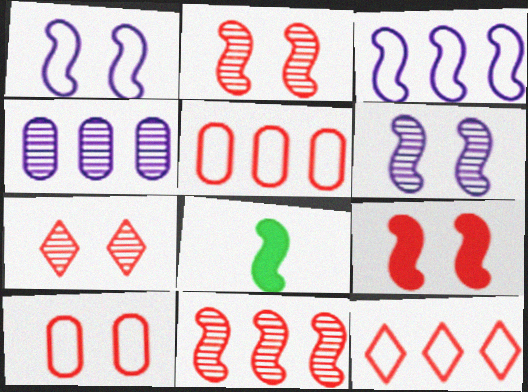[[1, 8, 11], 
[2, 3, 8], 
[7, 9, 10]]